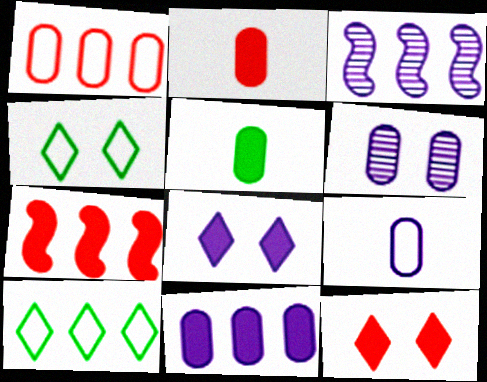[[1, 5, 6], 
[2, 3, 4], 
[2, 7, 12], 
[3, 8, 9], 
[5, 7, 8], 
[6, 9, 11]]